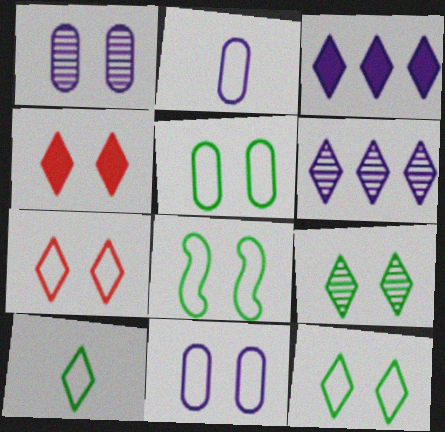[[1, 4, 8], 
[4, 6, 10], 
[5, 8, 12], 
[7, 8, 11]]